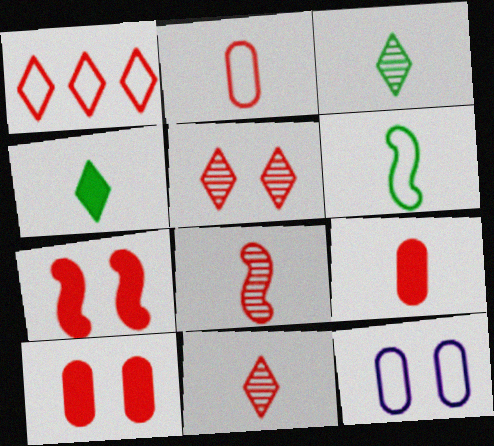[[1, 6, 12], 
[1, 8, 10]]